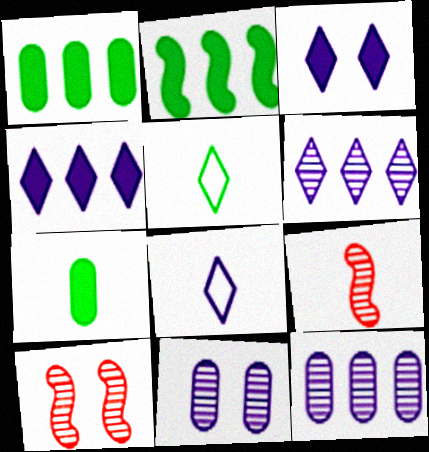[[1, 8, 10], 
[3, 6, 8], 
[7, 8, 9]]